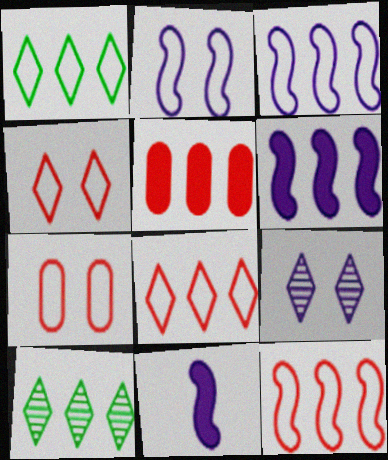[[3, 5, 10], 
[7, 10, 11]]